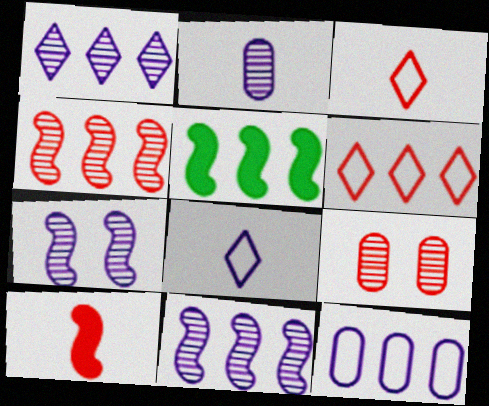[[1, 2, 7], 
[5, 8, 9], 
[6, 9, 10]]